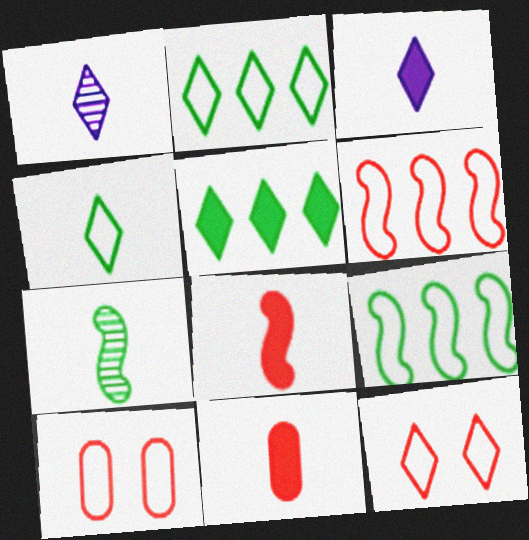[[1, 5, 12]]